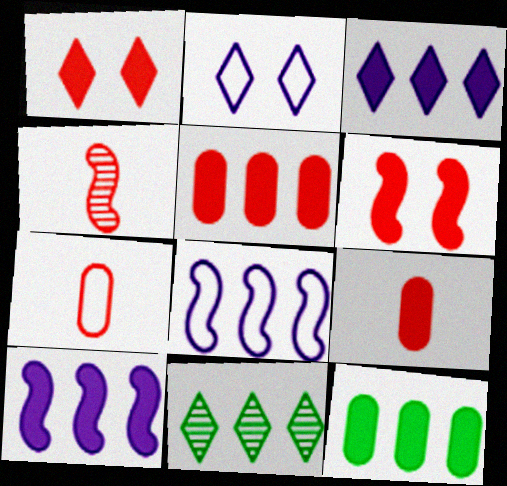[[2, 4, 12], 
[5, 8, 11]]